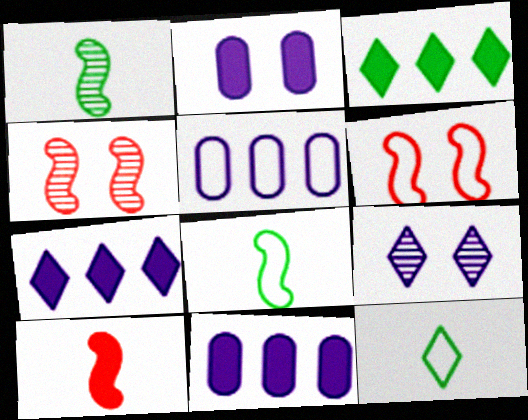[[2, 3, 10], 
[4, 11, 12], 
[5, 6, 12]]